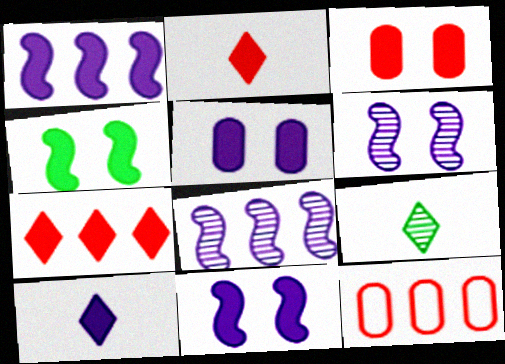[[1, 5, 10], 
[9, 11, 12]]